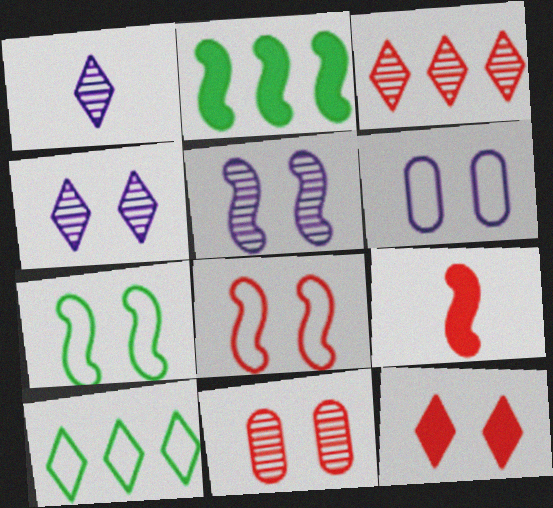[[1, 10, 12], 
[8, 11, 12]]